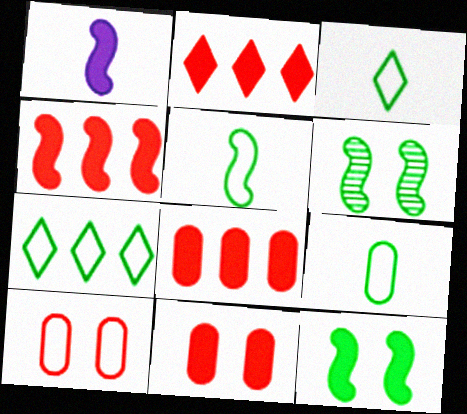[[1, 4, 12], 
[2, 4, 8], 
[3, 5, 9]]